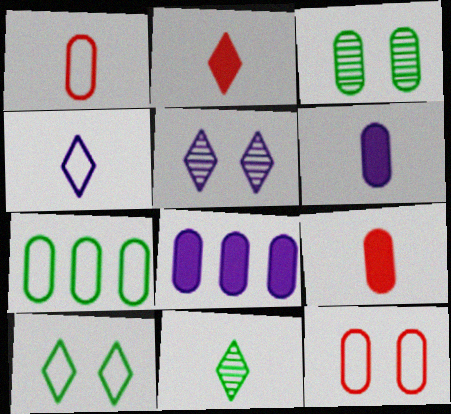[[1, 3, 8], 
[2, 4, 11]]